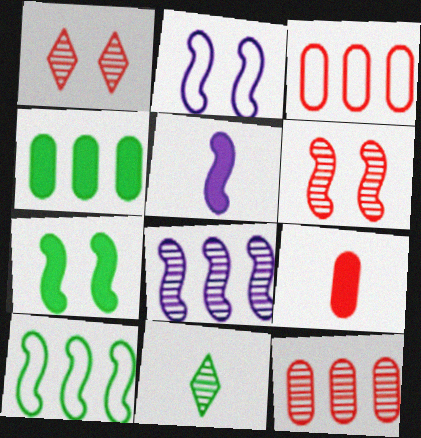[[2, 5, 8], 
[2, 6, 7], 
[5, 6, 10]]